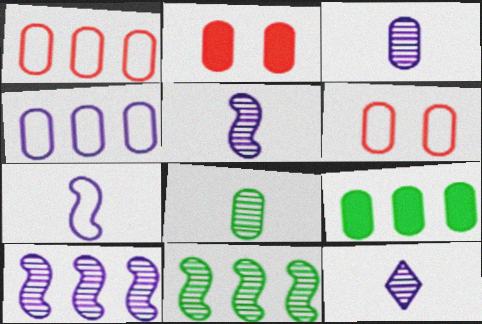[[2, 4, 8], 
[3, 5, 12], 
[3, 6, 9]]